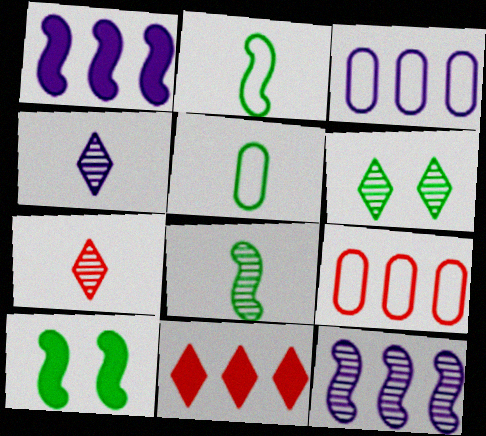[[3, 7, 10], 
[4, 9, 10]]